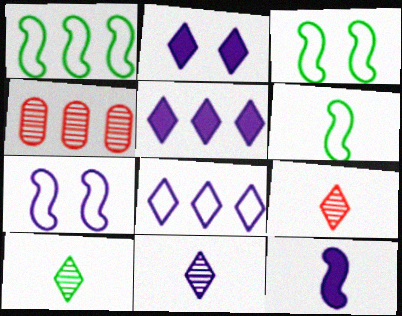[[1, 3, 6], 
[1, 4, 5], 
[2, 4, 6], 
[2, 8, 11], 
[9, 10, 11]]